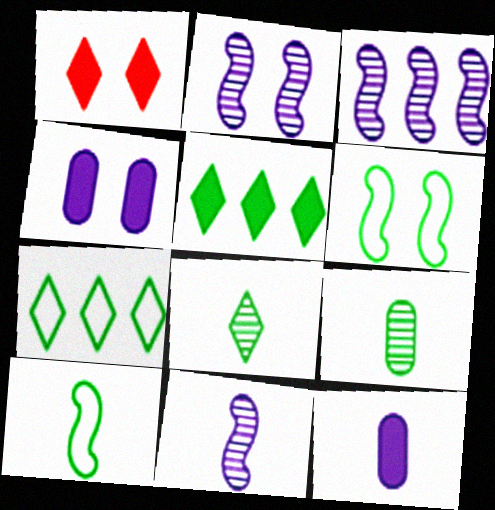[[2, 3, 11], 
[5, 6, 9]]